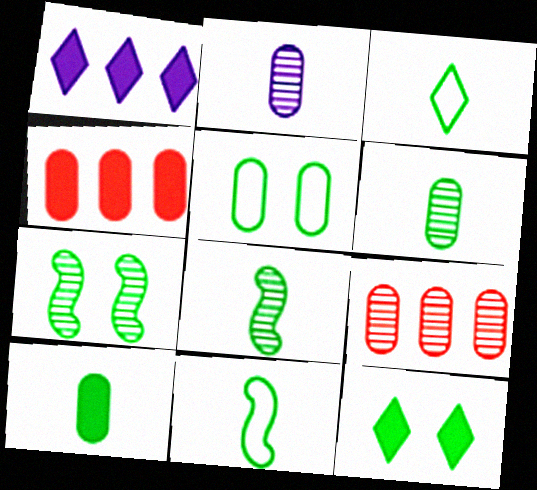[[2, 4, 5], 
[3, 8, 10], 
[5, 7, 12]]